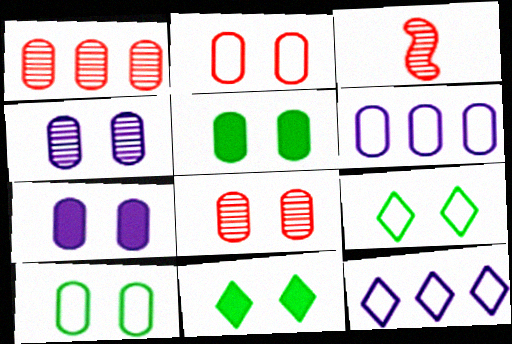[[2, 4, 5], 
[3, 5, 12], 
[3, 6, 11], 
[7, 8, 10]]